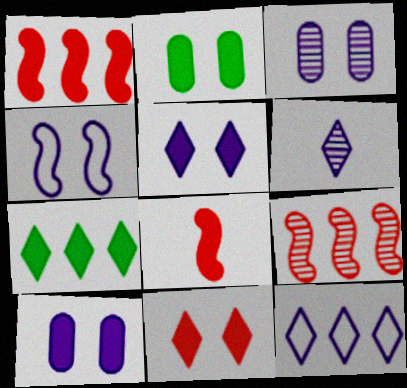[[3, 4, 5], 
[5, 6, 12], 
[7, 8, 10]]